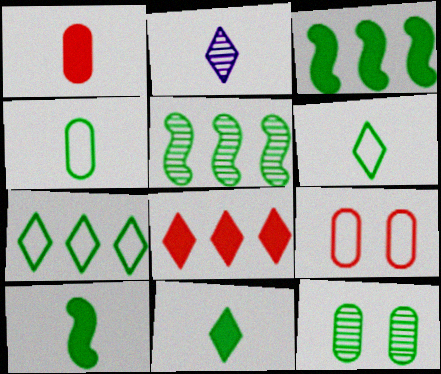[[2, 3, 9], 
[3, 6, 12], 
[7, 10, 12]]